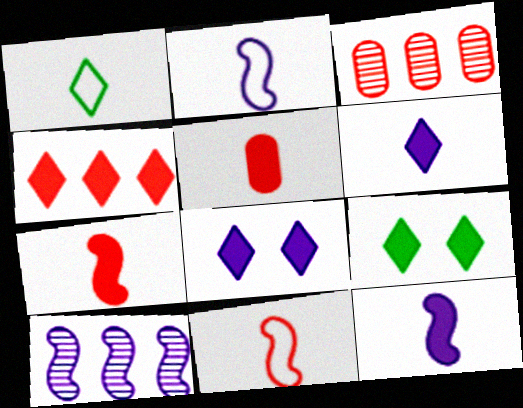[[2, 3, 9], 
[4, 6, 9]]